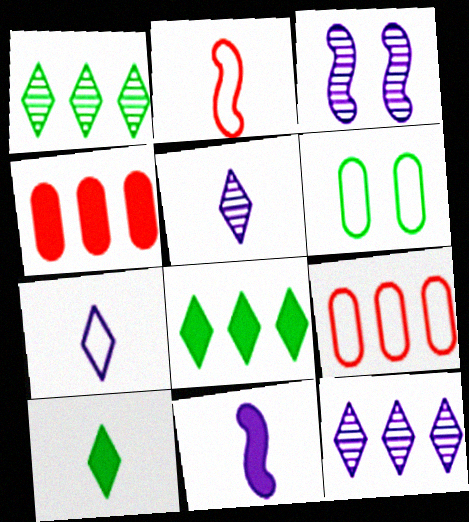[[3, 9, 10]]